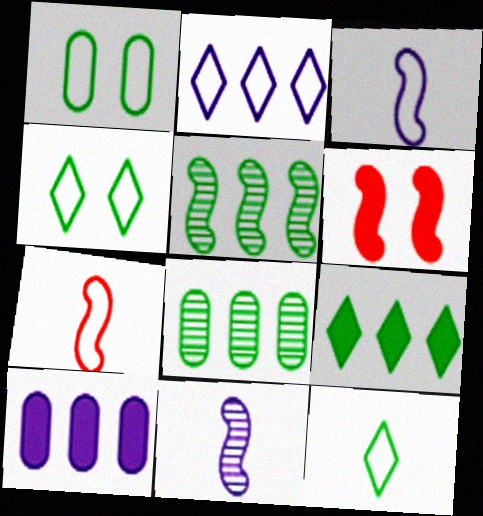[[1, 2, 7], 
[3, 5, 6]]